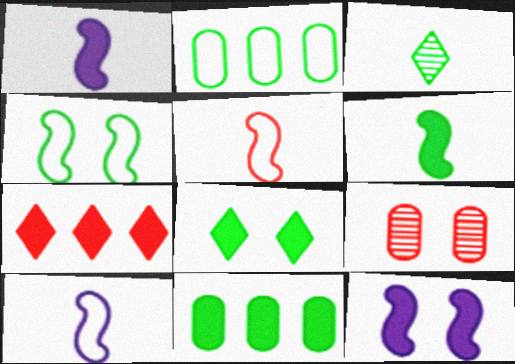[[3, 4, 11], 
[5, 7, 9], 
[6, 8, 11]]